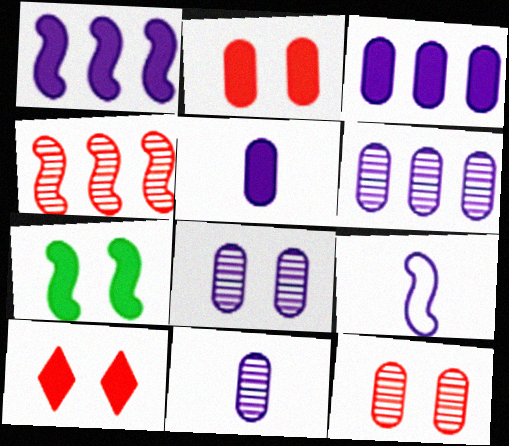[[4, 7, 9], 
[6, 8, 11]]